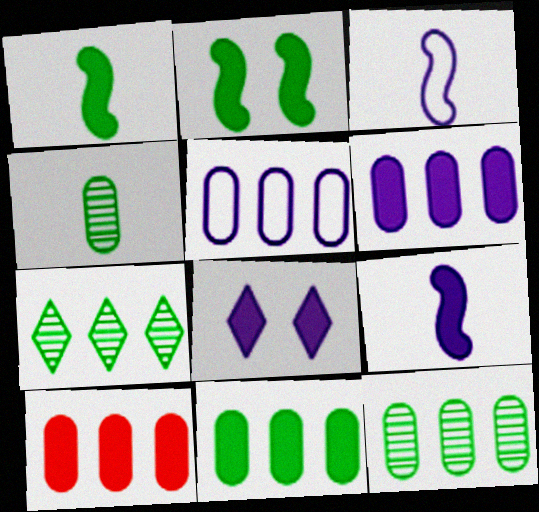[[1, 8, 10], 
[5, 10, 12], 
[6, 8, 9], 
[6, 10, 11]]